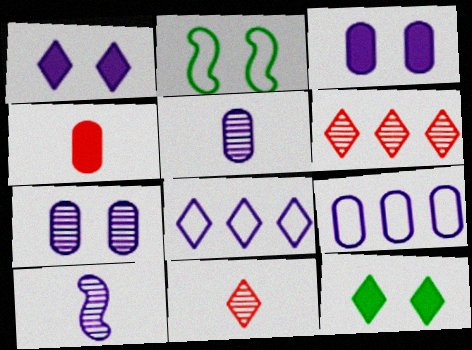[[1, 9, 10], 
[3, 5, 9], 
[3, 8, 10], 
[8, 11, 12]]